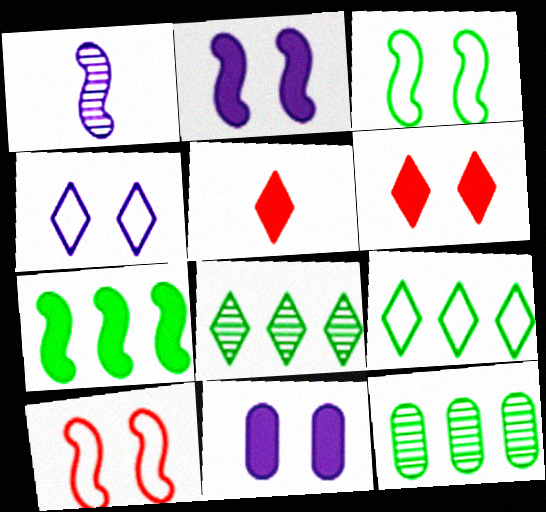[[1, 7, 10], 
[4, 5, 8], 
[5, 7, 11], 
[7, 9, 12]]